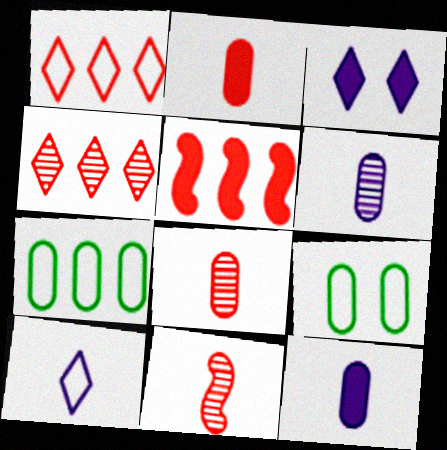[[3, 7, 11]]